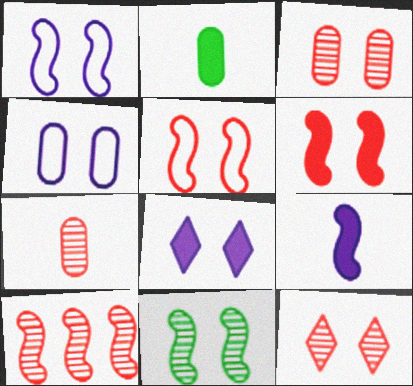[[1, 6, 11], 
[7, 10, 12]]